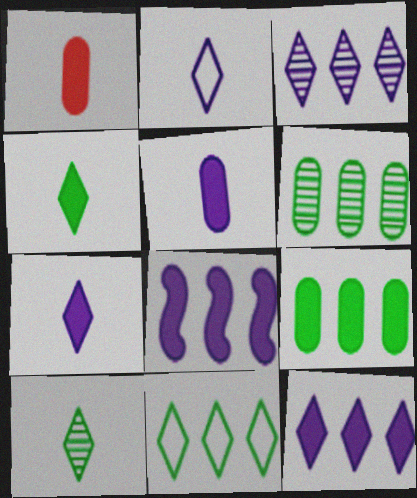[]